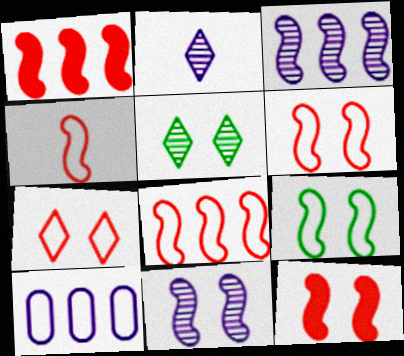[[4, 6, 8], 
[9, 11, 12]]